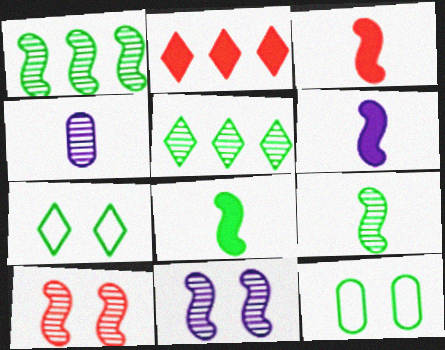[[3, 6, 8], 
[4, 5, 10], 
[5, 8, 12]]